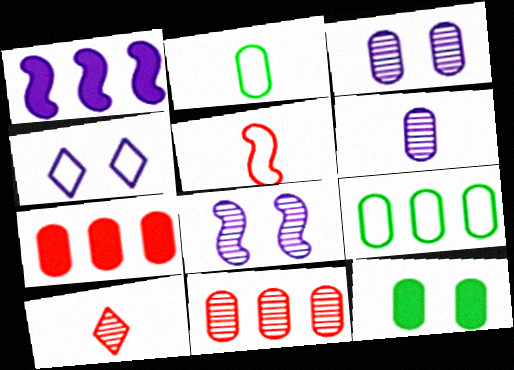[[1, 4, 6], 
[2, 3, 7], 
[4, 5, 9]]